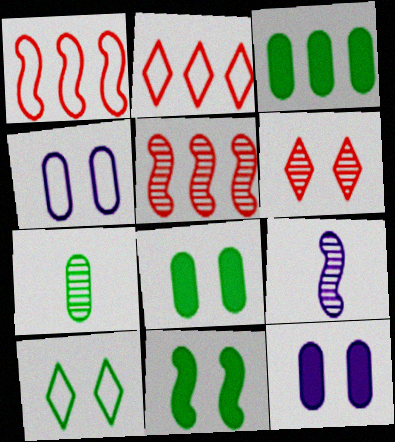[[1, 9, 11], 
[2, 8, 9], 
[4, 6, 11]]